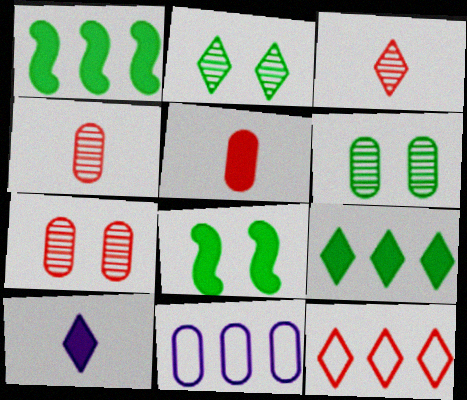[[2, 10, 12], 
[3, 8, 11], 
[5, 6, 11]]